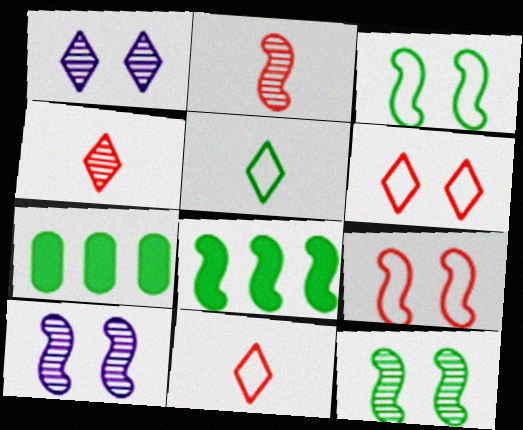[[5, 7, 12], 
[7, 10, 11]]